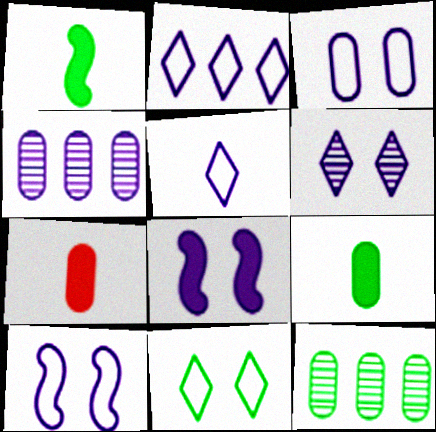[[1, 11, 12], 
[3, 6, 8], 
[3, 7, 12], 
[4, 5, 8]]